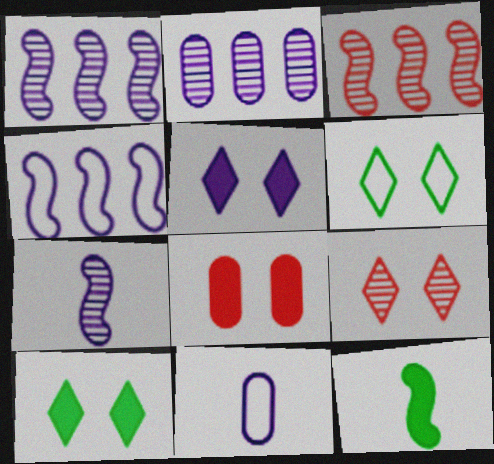[[1, 5, 11], 
[3, 10, 11], 
[5, 6, 9]]